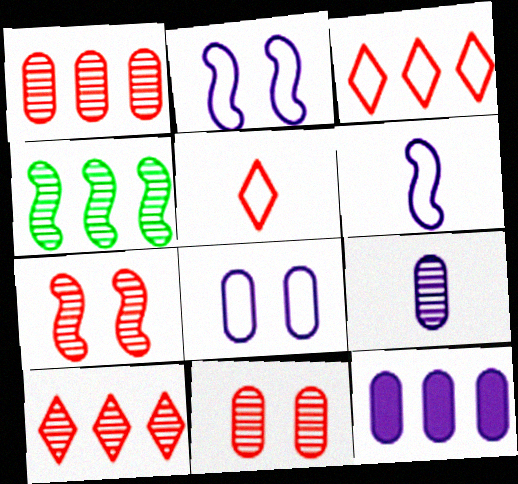[[3, 4, 12], 
[8, 9, 12]]